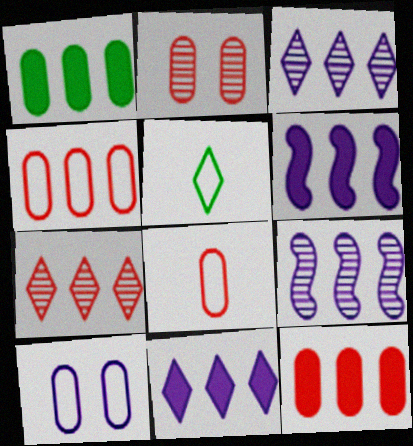[[2, 5, 6], 
[2, 8, 12]]